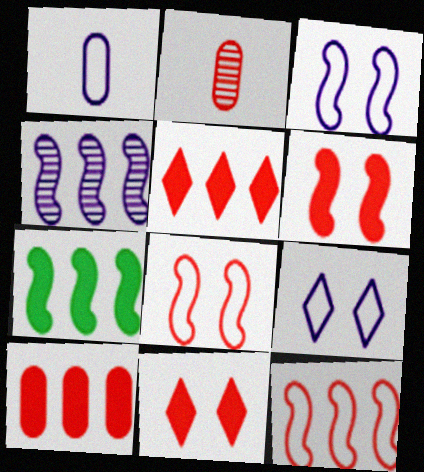[[2, 5, 8], 
[2, 7, 9], 
[2, 11, 12], 
[4, 7, 12]]